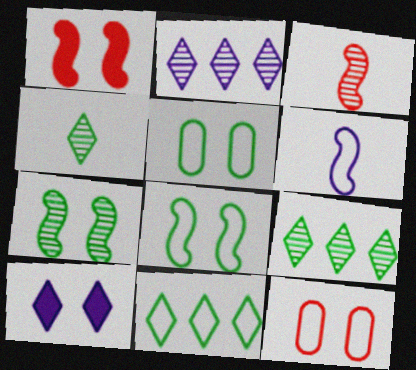[[6, 11, 12], 
[7, 10, 12]]